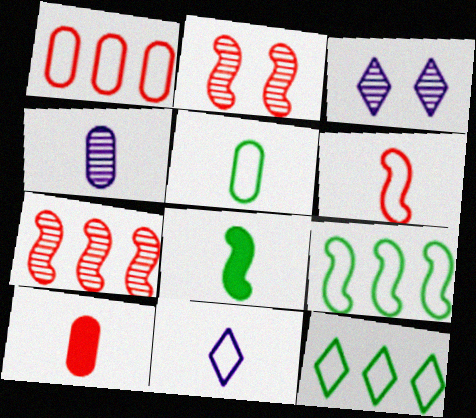[[1, 3, 8], 
[3, 9, 10], 
[4, 5, 10], 
[5, 6, 11]]